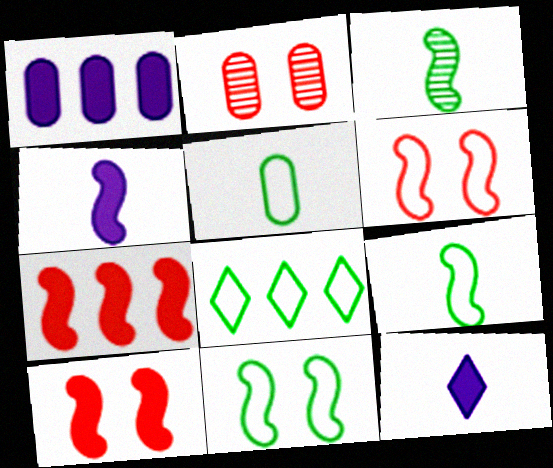[[1, 2, 5], 
[2, 4, 8], 
[5, 8, 11]]